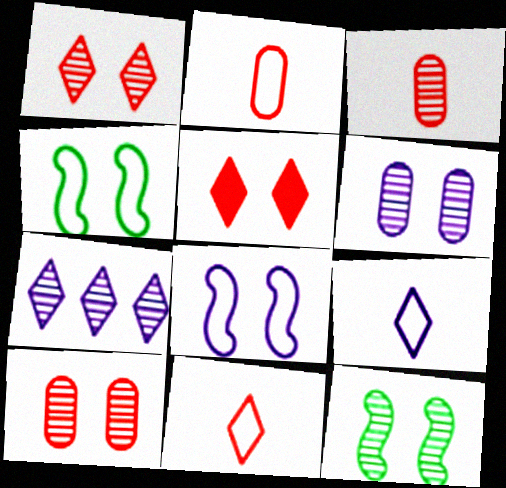[[1, 6, 12], 
[3, 7, 12], 
[4, 5, 6]]